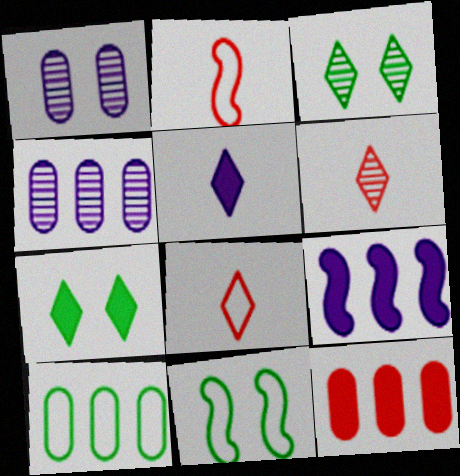[[2, 4, 7], 
[4, 10, 12]]